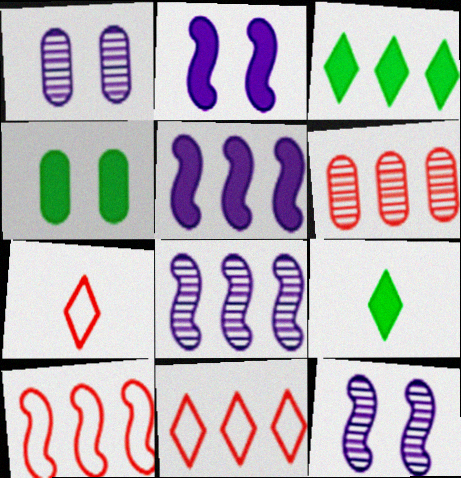[[1, 9, 10], 
[4, 7, 8]]